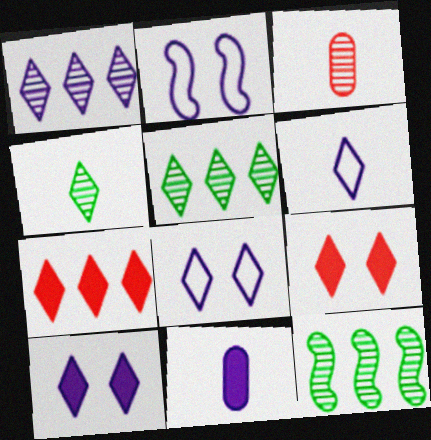[[1, 2, 11], 
[1, 6, 10], 
[4, 7, 8], 
[5, 6, 9]]